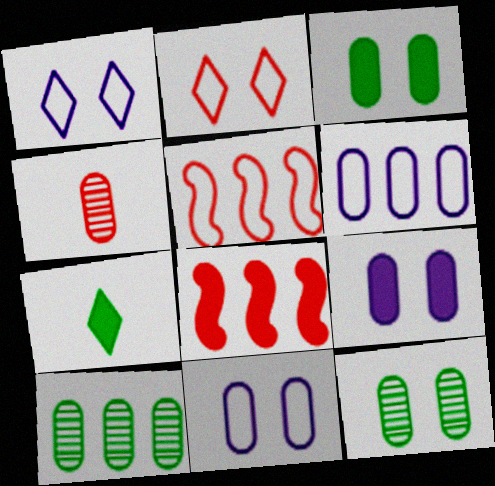[[2, 4, 8], 
[3, 4, 6], 
[7, 8, 9]]